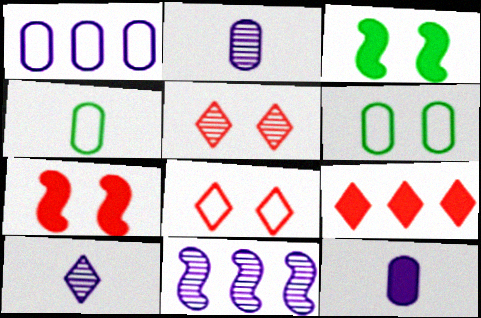[[3, 9, 12]]